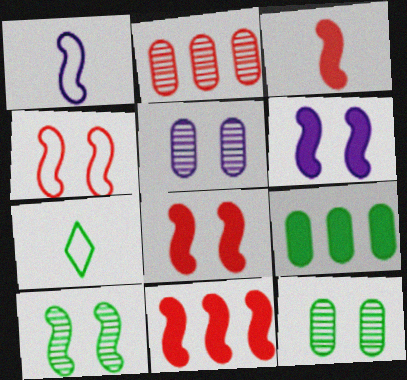[[1, 10, 11], 
[2, 6, 7], 
[3, 8, 11], 
[4, 6, 10], 
[5, 7, 11], 
[7, 9, 10]]